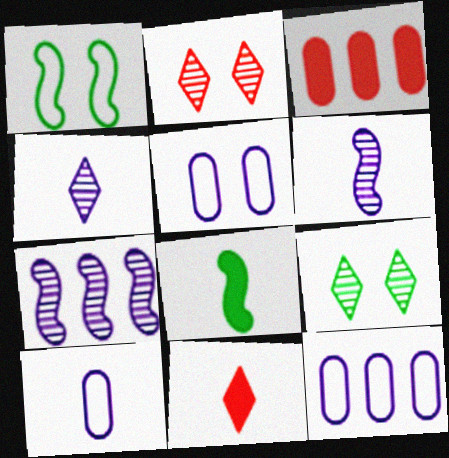[[1, 3, 4], 
[2, 8, 12], 
[5, 10, 12]]